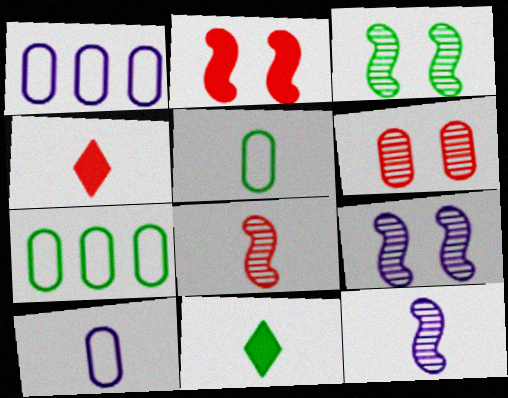[[1, 3, 4], 
[3, 7, 11], 
[4, 5, 12], 
[4, 7, 9], 
[8, 10, 11]]